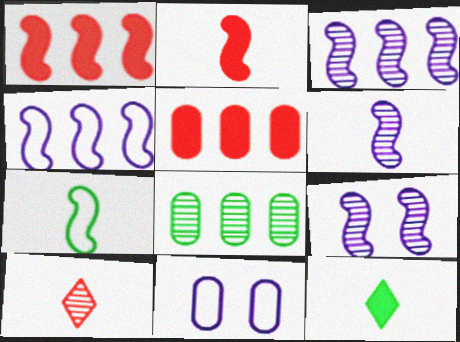[[1, 7, 9], 
[2, 6, 7], 
[3, 6, 9], 
[8, 9, 10]]